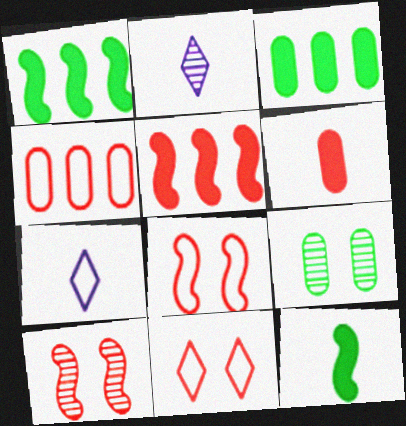[[2, 3, 8], 
[3, 7, 10], 
[5, 7, 9]]